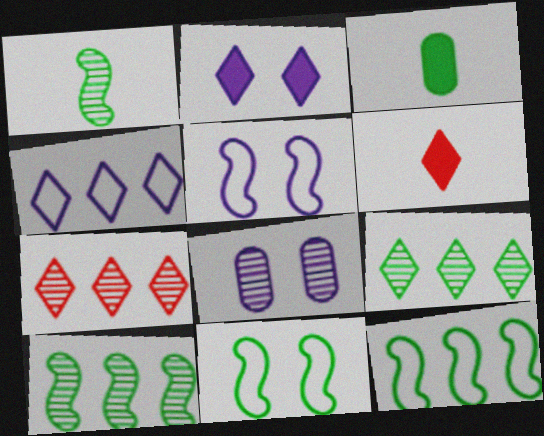[[1, 7, 8], 
[2, 5, 8], 
[3, 5, 7], 
[3, 9, 11], 
[6, 8, 12]]